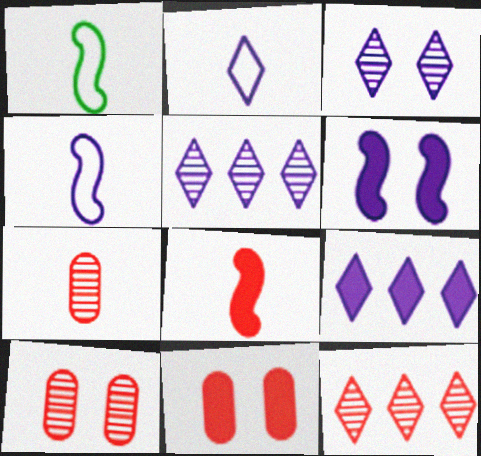[[1, 5, 11], 
[1, 9, 10], 
[2, 3, 9]]